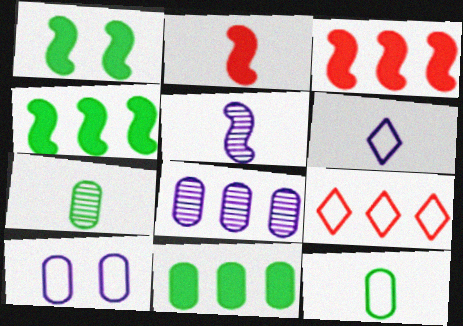[[2, 6, 7], 
[4, 8, 9]]